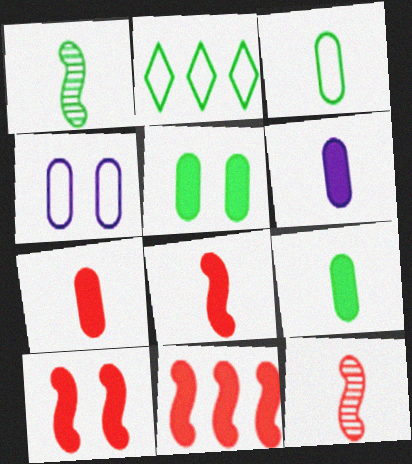[[1, 2, 5], 
[6, 7, 9], 
[8, 10, 11]]